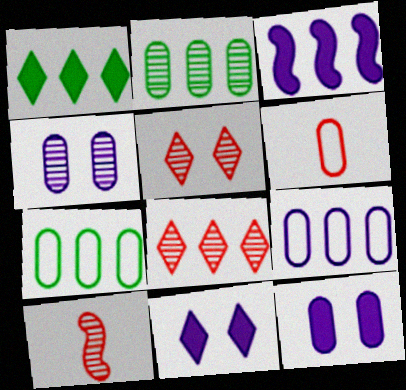[[2, 6, 12], 
[3, 7, 8], 
[7, 10, 11]]